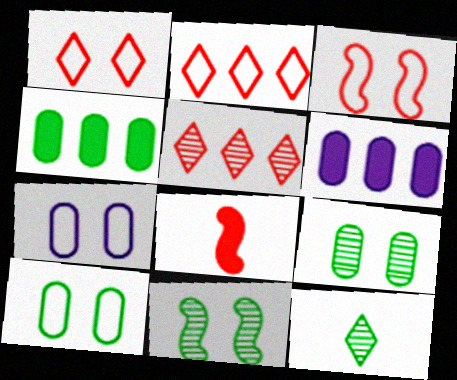[[3, 6, 12]]